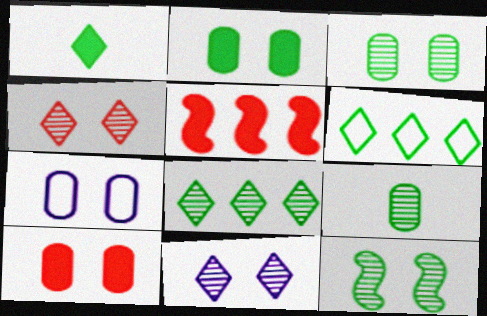[[3, 7, 10], 
[8, 9, 12]]